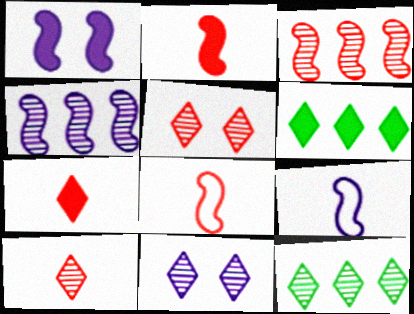[[1, 4, 9], 
[10, 11, 12]]